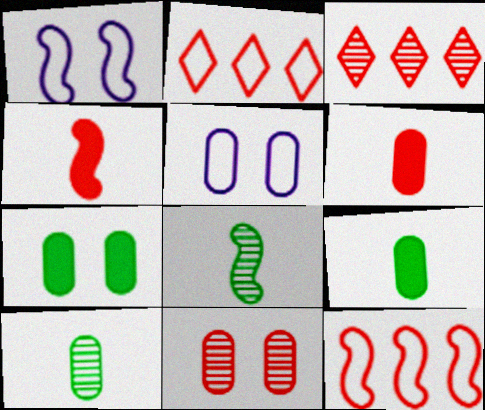[[1, 3, 9], 
[2, 4, 11], 
[5, 7, 11]]